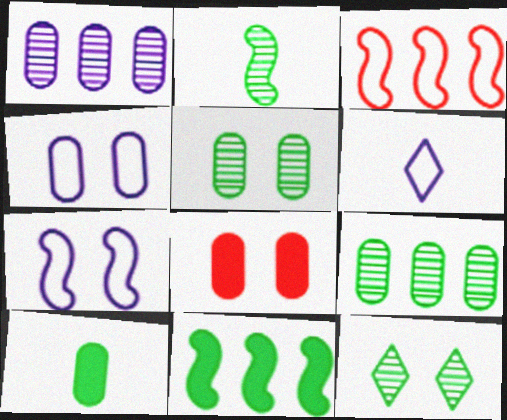[[2, 9, 12], 
[4, 5, 8], 
[7, 8, 12]]